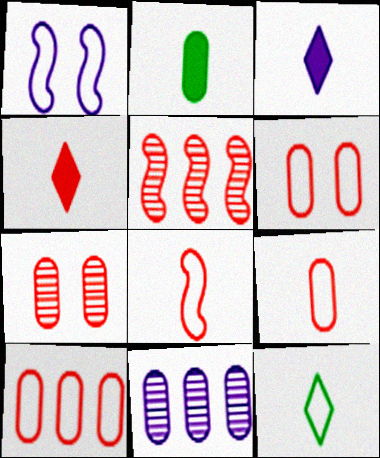[[1, 3, 11], 
[1, 10, 12], 
[2, 6, 11], 
[4, 5, 6], 
[6, 9, 10]]